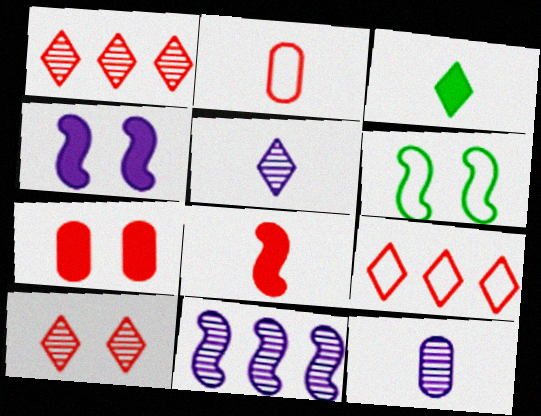[[6, 8, 11]]